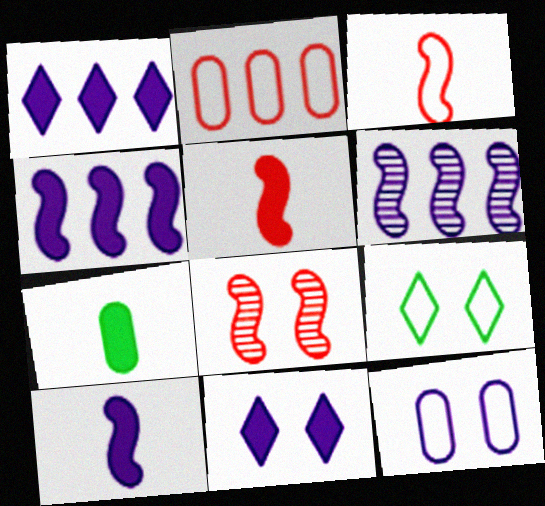[]